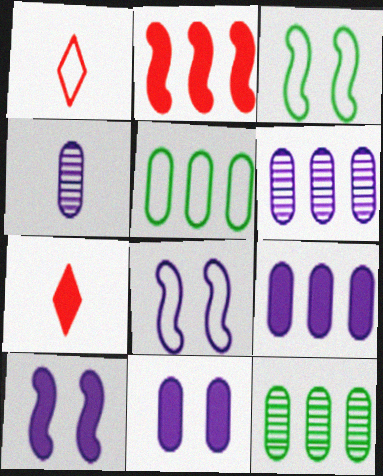[[1, 5, 8], 
[1, 10, 12], 
[3, 6, 7], 
[7, 8, 12]]